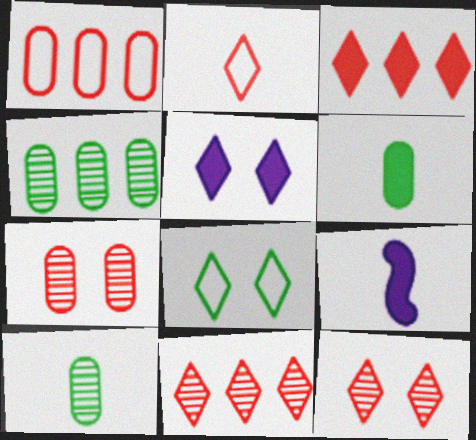[[2, 3, 12], 
[2, 9, 10], 
[5, 8, 12]]